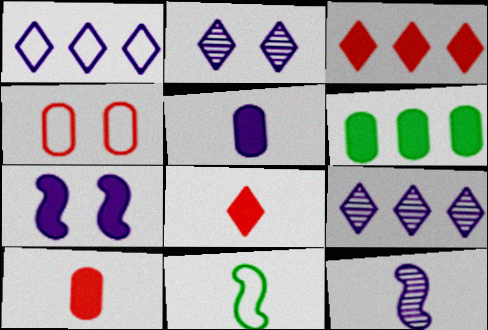[[1, 4, 11], 
[6, 7, 8]]